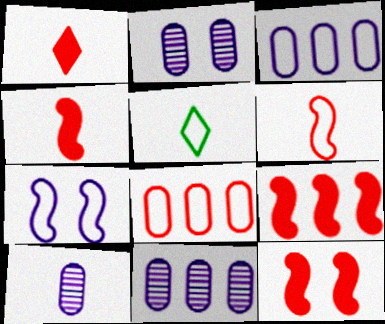[[2, 5, 9], 
[2, 10, 11], 
[4, 5, 10], 
[4, 9, 12], 
[5, 7, 8], 
[5, 11, 12]]